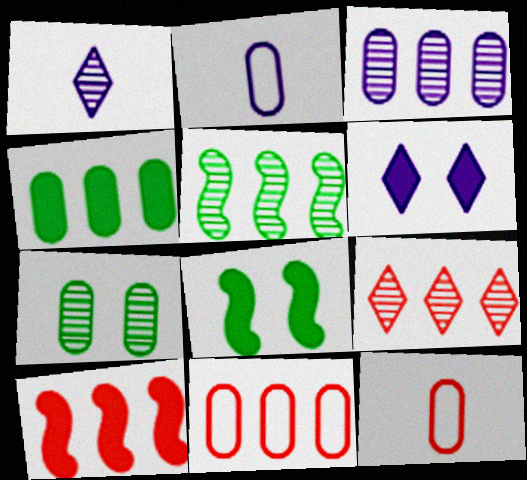[[1, 8, 11], 
[2, 8, 9], 
[3, 4, 11], 
[3, 5, 9], 
[5, 6, 12], 
[9, 10, 11]]